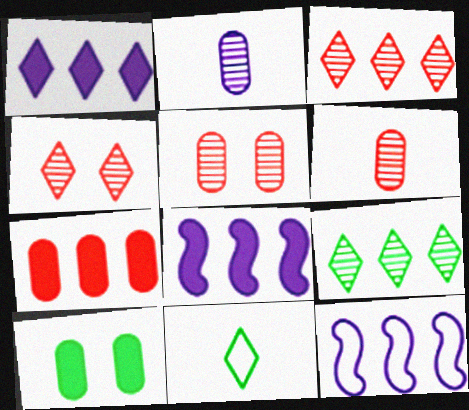[[1, 4, 11], 
[5, 8, 11], 
[7, 9, 12]]